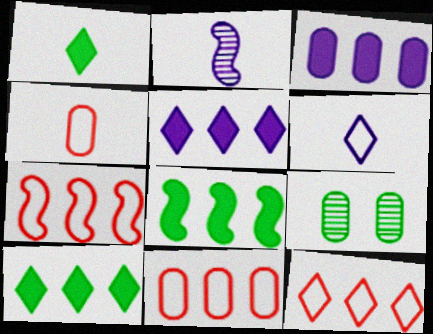[[1, 2, 4], 
[3, 4, 9], 
[7, 11, 12]]